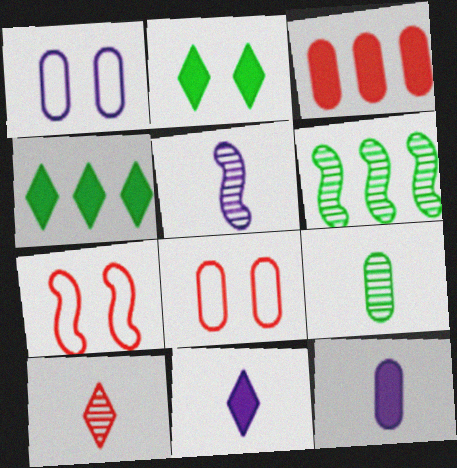[[1, 3, 9], 
[3, 7, 10], 
[4, 5, 8], 
[5, 9, 10], 
[6, 8, 11]]